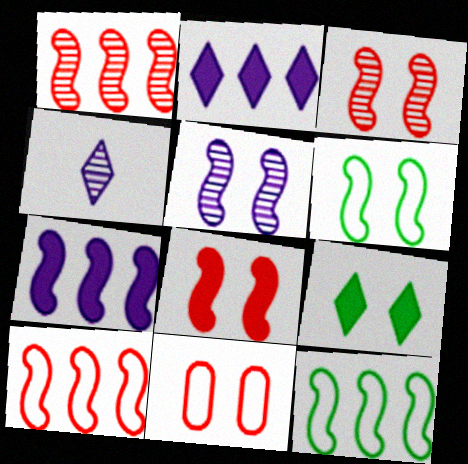[[1, 7, 12], 
[5, 6, 8], 
[5, 9, 11]]